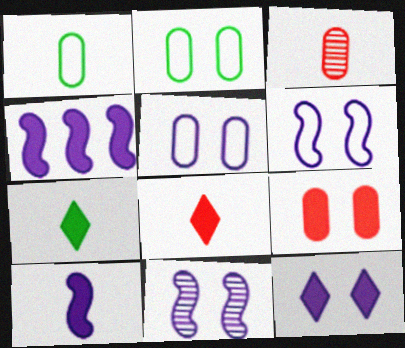[[4, 7, 9], 
[5, 11, 12]]